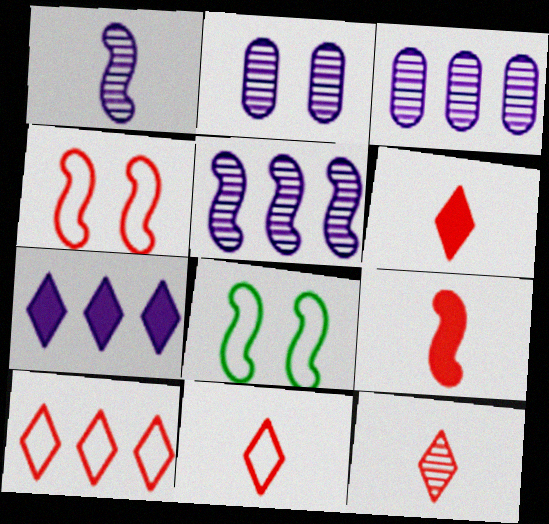[[3, 6, 8], 
[5, 8, 9], 
[6, 11, 12]]